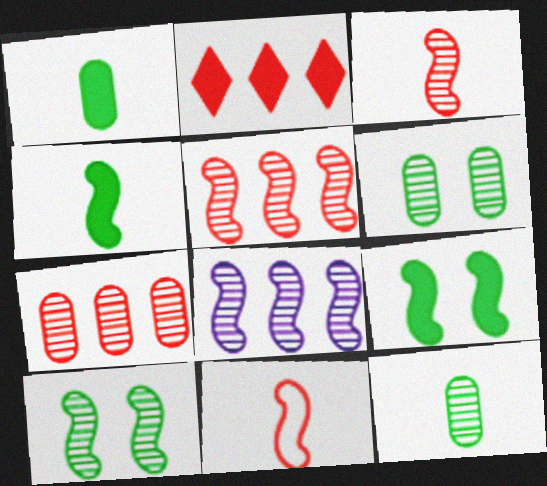[[3, 8, 10], 
[8, 9, 11]]